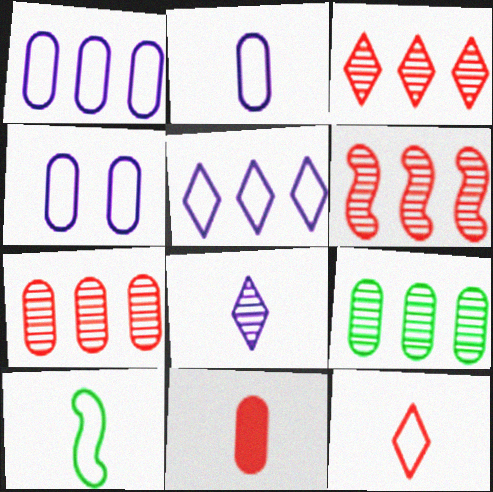[[1, 2, 4], 
[2, 10, 12], 
[3, 6, 7], 
[4, 9, 11], 
[8, 10, 11]]